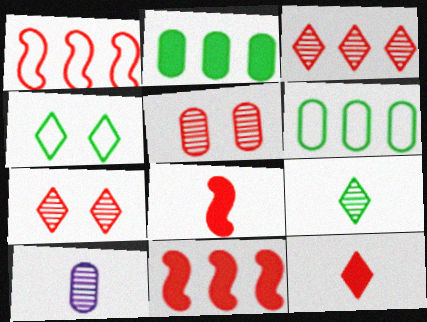[[1, 5, 12], 
[4, 10, 11]]